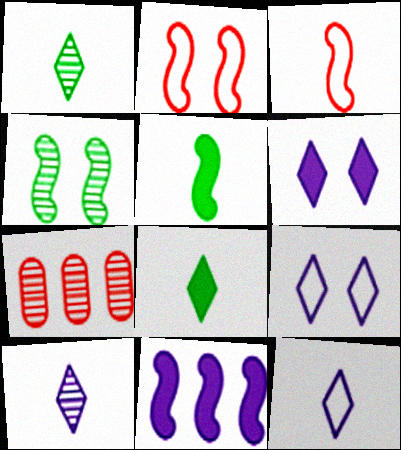[[3, 4, 11], 
[4, 7, 10], 
[5, 7, 9]]